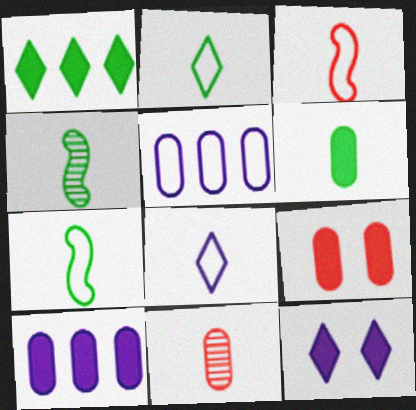[[2, 4, 6], 
[6, 9, 10]]